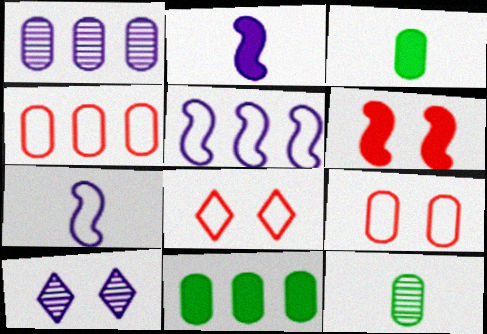[[1, 3, 9], 
[1, 4, 11]]